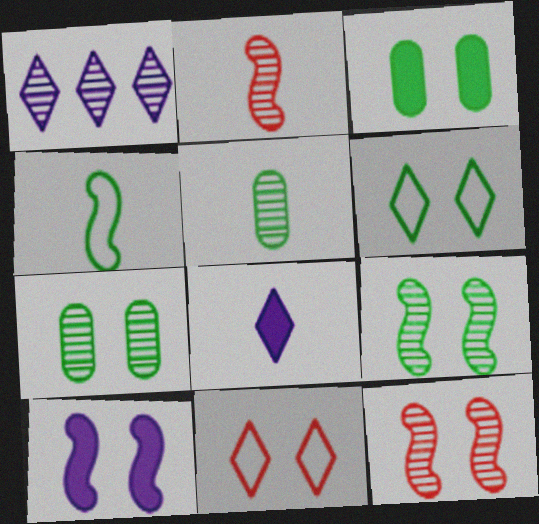[[1, 2, 7], 
[1, 5, 12], 
[3, 6, 9], 
[7, 10, 11]]